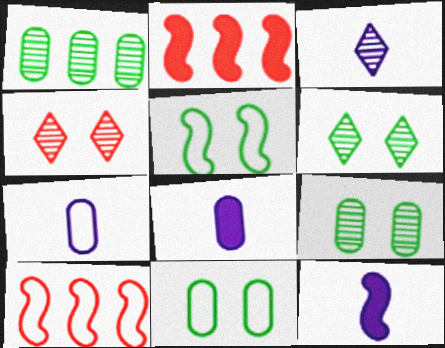[[2, 3, 11], 
[2, 6, 7], 
[3, 7, 12], 
[6, 8, 10]]